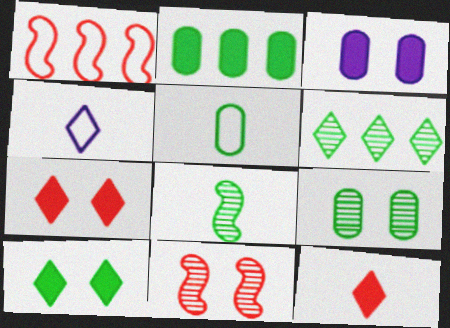[[2, 4, 11], 
[2, 5, 9], 
[4, 6, 7], 
[6, 8, 9]]